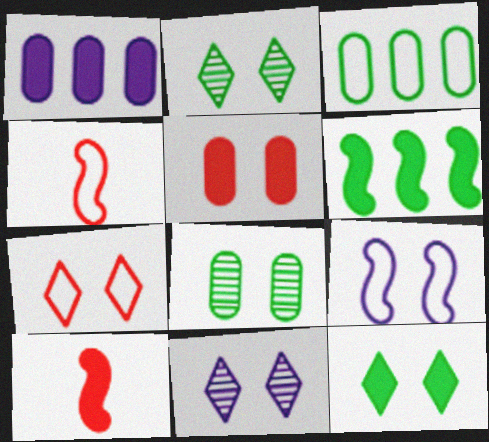[[1, 2, 4], 
[1, 10, 12], 
[2, 5, 9], 
[3, 10, 11], 
[7, 11, 12]]